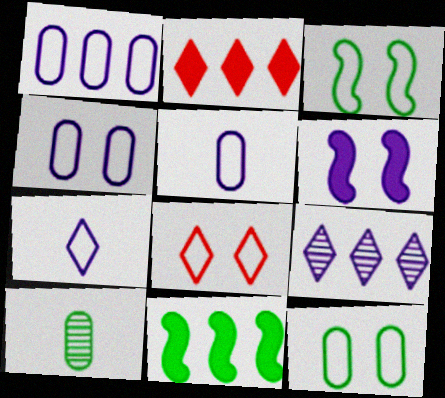[[1, 4, 5], 
[3, 4, 8], 
[5, 6, 9]]